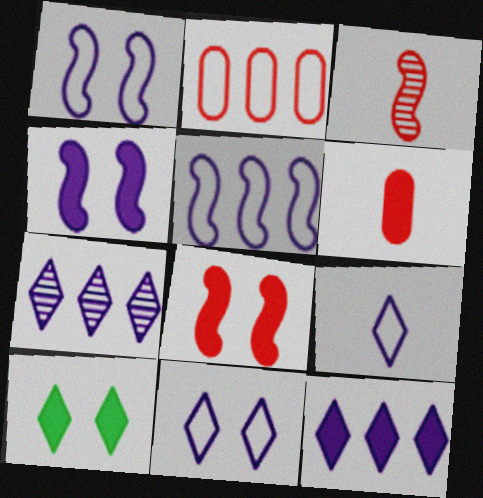[]